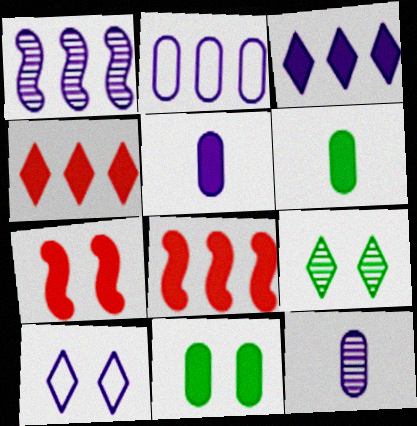[[1, 2, 3], 
[1, 5, 10], 
[3, 6, 7]]